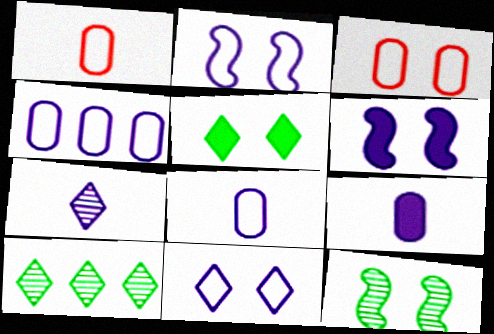[[1, 6, 10], 
[4, 6, 7]]